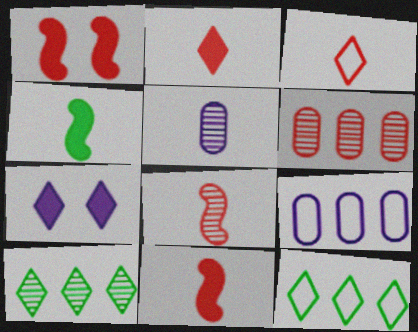[[1, 3, 6], 
[1, 5, 12], 
[3, 4, 5], 
[3, 7, 10]]